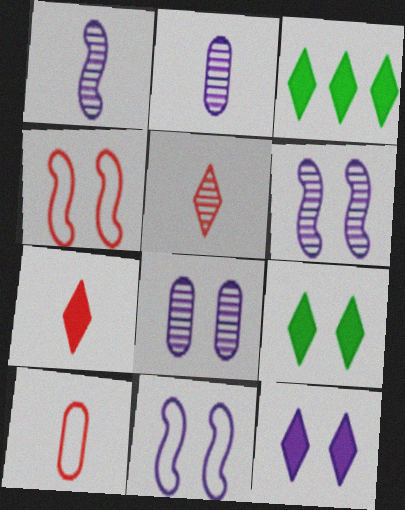[[2, 3, 4], 
[3, 6, 10], 
[3, 7, 12], 
[4, 8, 9], 
[8, 11, 12]]